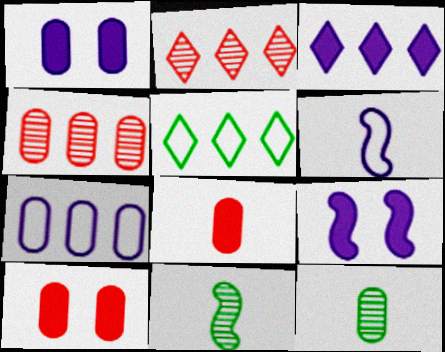[[2, 3, 5], 
[7, 10, 12]]